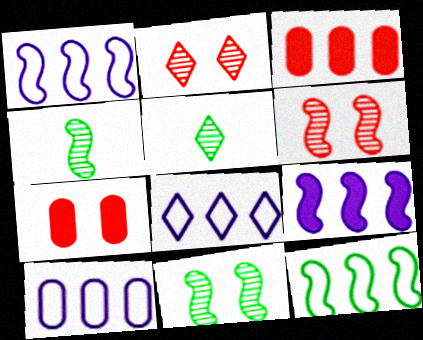[[1, 5, 7], 
[1, 8, 10], 
[4, 7, 8]]